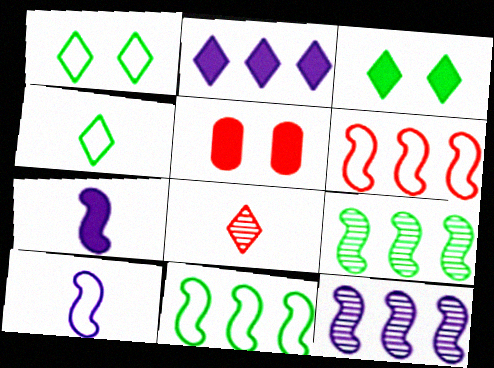[[1, 2, 8], 
[4, 5, 12], 
[5, 6, 8]]